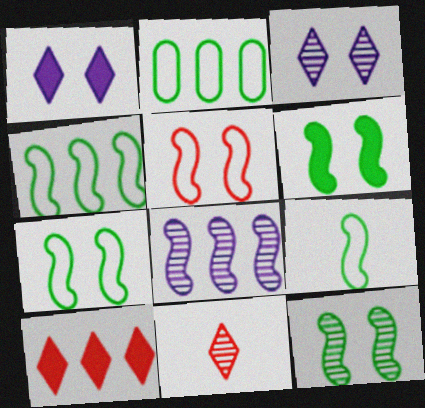[[2, 8, 10], 
[4, 7, 9], 
[6, 7, 12]]